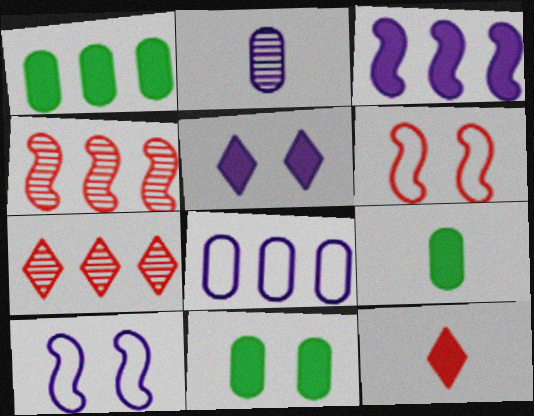[[1, 9, 11], 
[3, 11, 12], 
[7, 9, 10]]